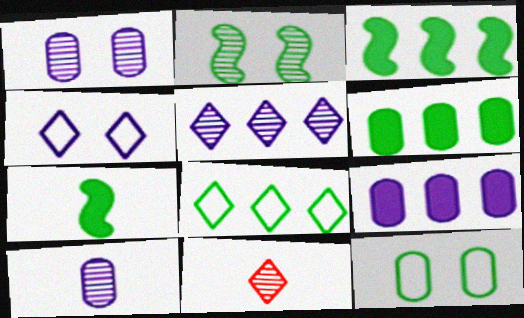[]